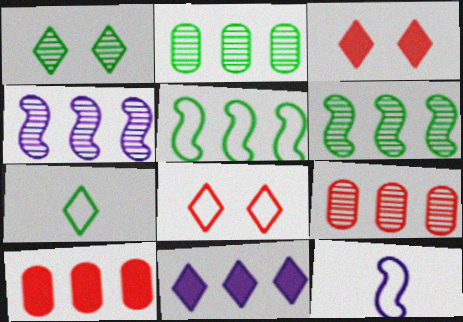[[1, 10, 12], 
[2, 3, 12], 
[5, 9, 11]]